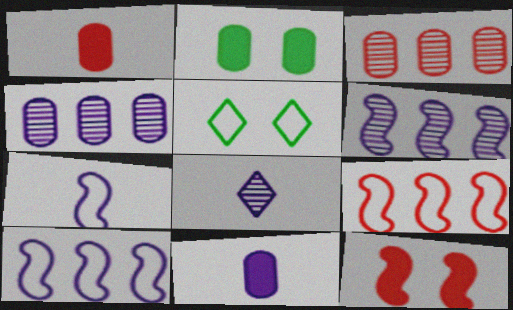[[1, 5, 6], 
[2, 8, 9], 
[7, 8, 11]]